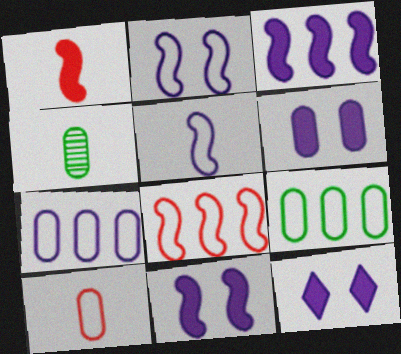[[4, 8, 12], 
[6, 11, 12]]